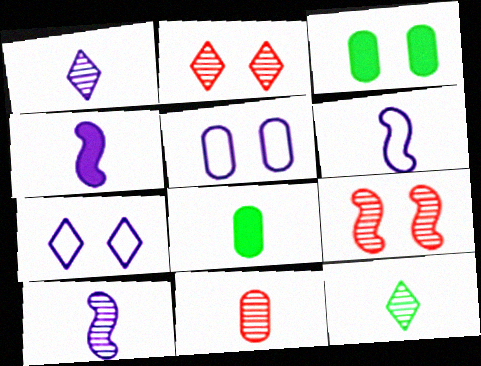[[3, 7, 9], 
[4, 6, 10], 
[10, 11, 12]]